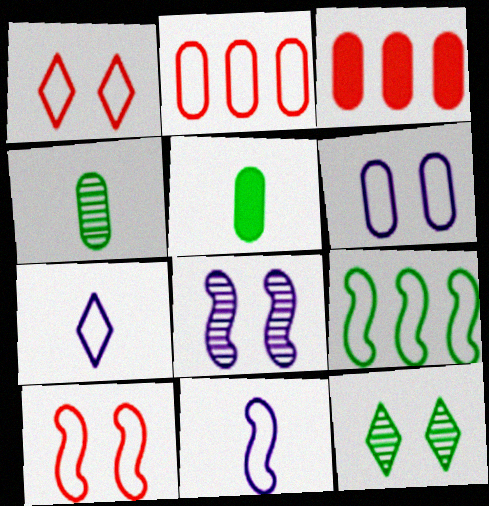[[3, 4, 6], 
[3, 11, 12], 
[5, 9, 12], 
[9, 10, 11]]